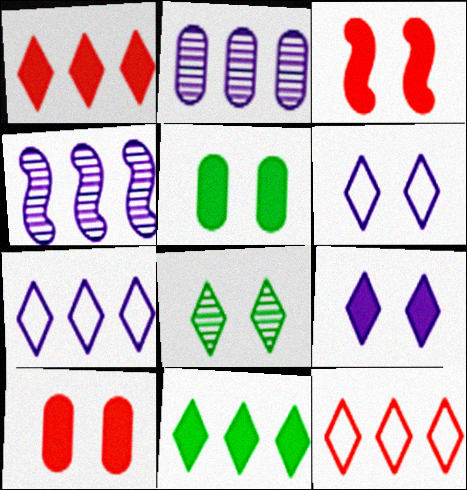[[3, 5, 9]]